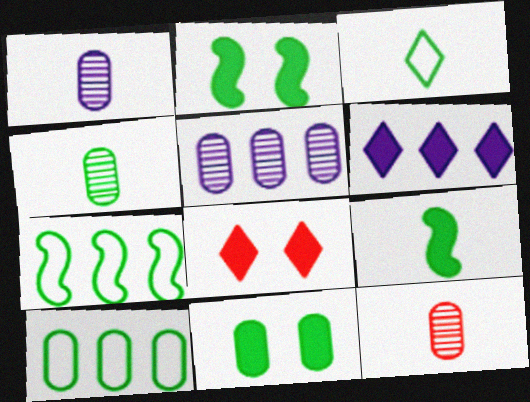[[1, 4, 12], 
[1, 7, 8], 
[3, 4, 9], 
[4, 10, 11]]